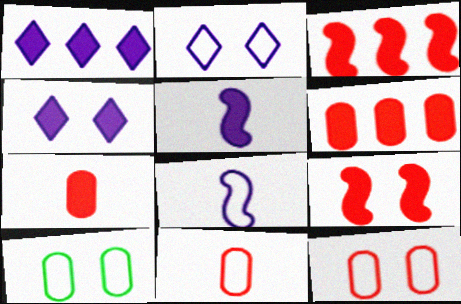[]